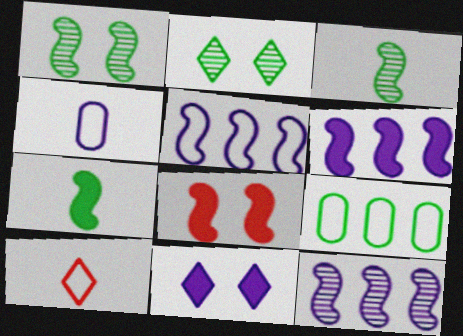[[2, 7, 9], 
[3, 5, 8], 
[4, 11, 12], 
[5, 6, 12], 
[6, 7, 8]]